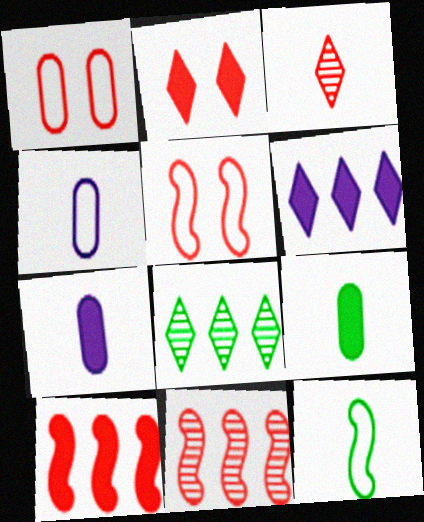[[1, 3, 10], 
[3, 7, 12], 
[5, 7, 8]]